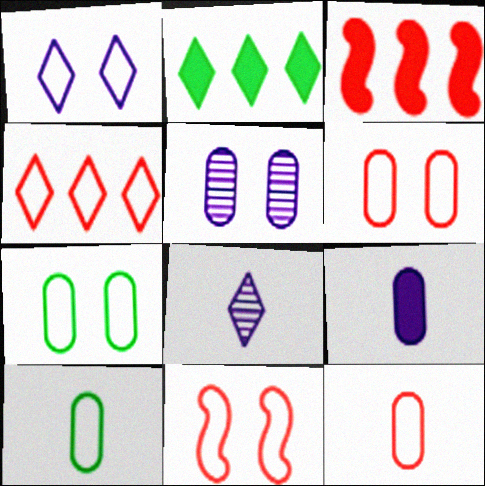[[1, 7, 11], 
[3, 7, 8], 
[4, 11, 12]]